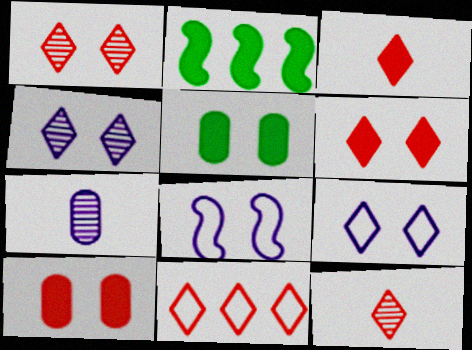[[1, 3, 11], 
[1, 5, 8], 
[6, 11, 12]]